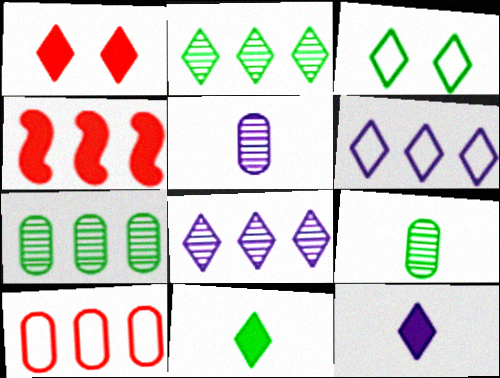[[2, 3, 11], 
[3, 4, 5], 
[4, 6, 7]]